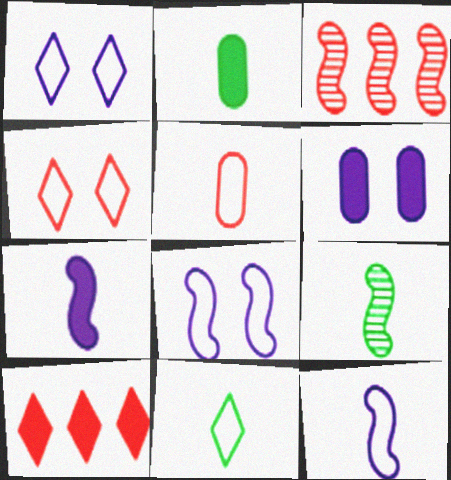[[1, 2, 3], 
[2, 9, 11], 
[3, 6, 11], 
[5, 11, 12]]